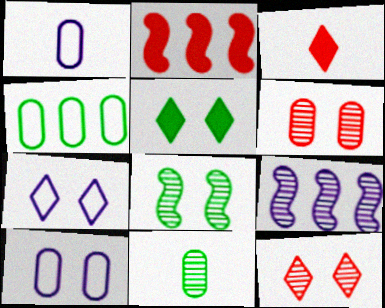[[2, 7, 11], 
[5, 7, 12], 
[9, 11, 12]]